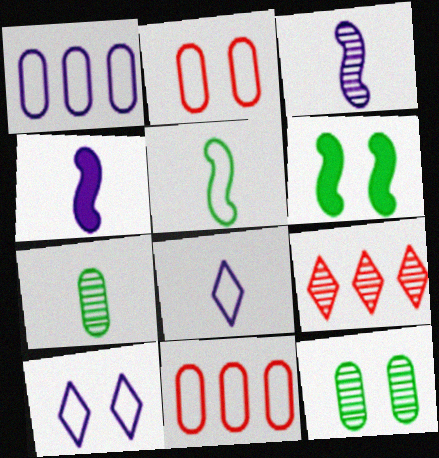[[3, 9, 12], 
[5, 10, 11]]